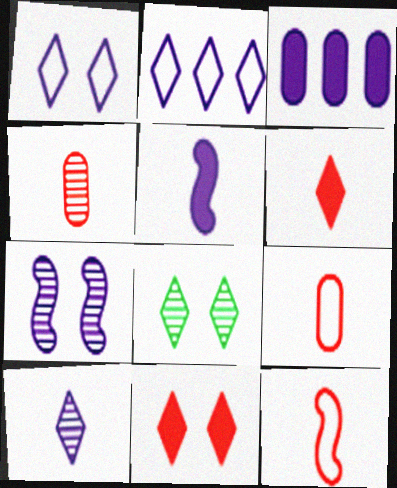[[1, 8, 11], 
[2, 6, 8], 
[3, 8, 12], 
[4, 6, 12]]